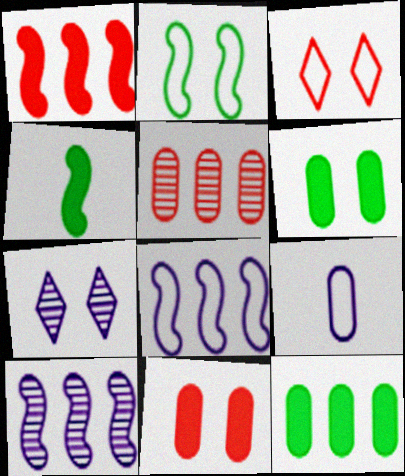[[2, 7, 11], 
[5, 6, 9]]